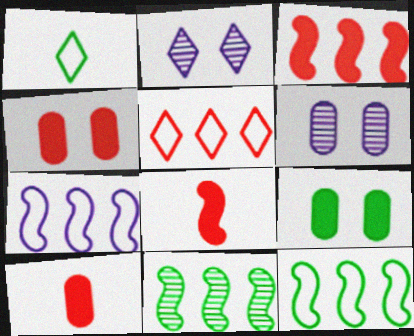[[1, 3, 6], 
[1, 9, 11], 
[2, 10, 12], 
[3, 7, 11]]